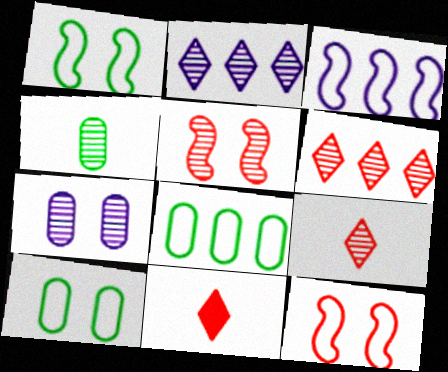[[2, 4, 5]]